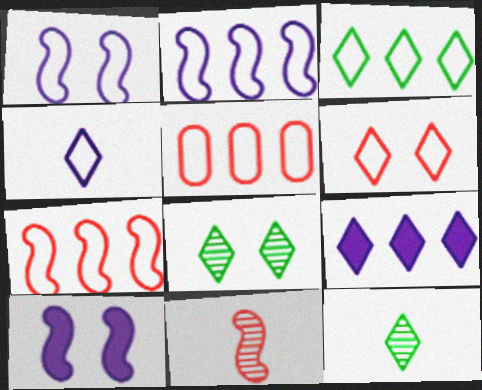[[2, 3, 5], 
[3, 4, 6], 
[5, 10, 12], 
[6, 9, 12]]